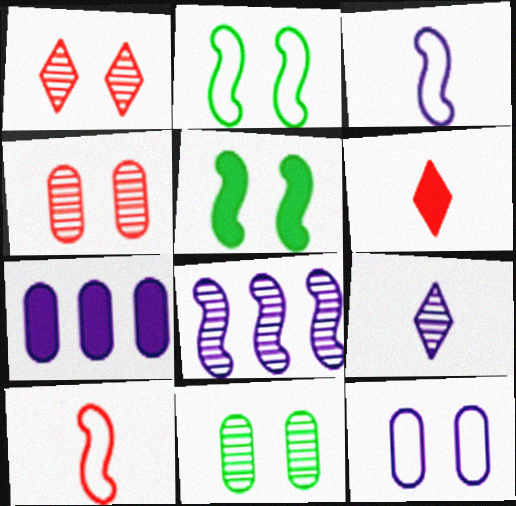[[1, 5, 12], 
[5, 6, 7], 
[5, 8, 10]]